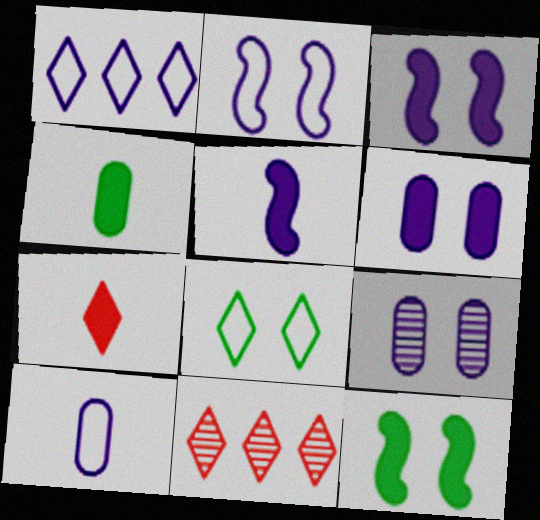[[1, 2, 10], 
[1, 5, 9], 
[2, 4, 11], 
[4, 5, 7], 
[10, 11, 12]]